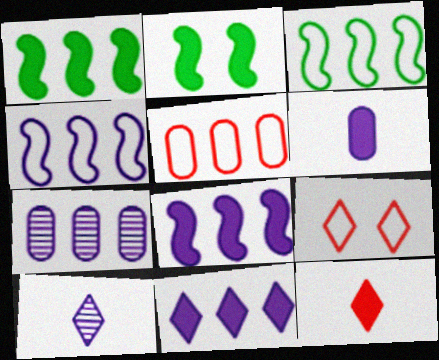[[2, 5, 10], 
[4, 7, 11]]